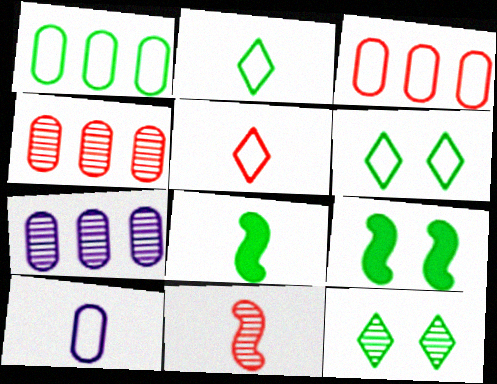[[1, 8, 12], 
[5, 7, 9], 
[7, 11, 12]]